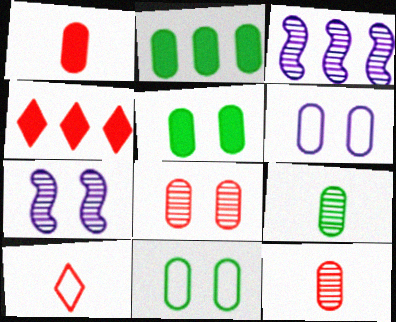[[2, 6, 12], 
[2, 7, 10], 
[2, 9, 11], 
[3, 5, 10], 
[5, 6, 8]]